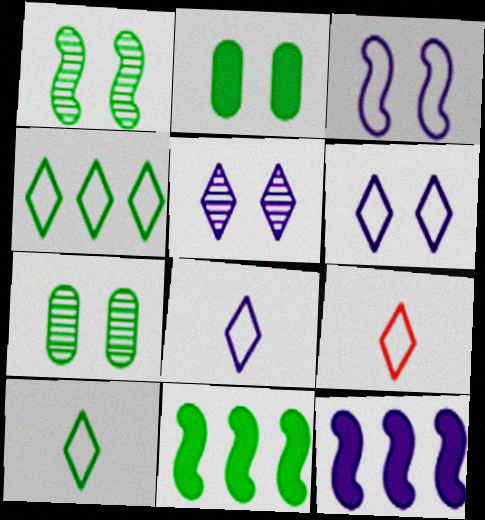[[4, 6, 9], 
[7, 9, 12], 
[7, 10, 11], 
[8, 9, 10]]